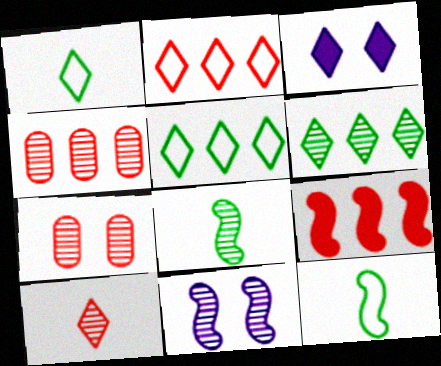[[2, 4, 9], 
[3, 4, 12], 
[3, 5, 10], 
[9, 11, 12]]